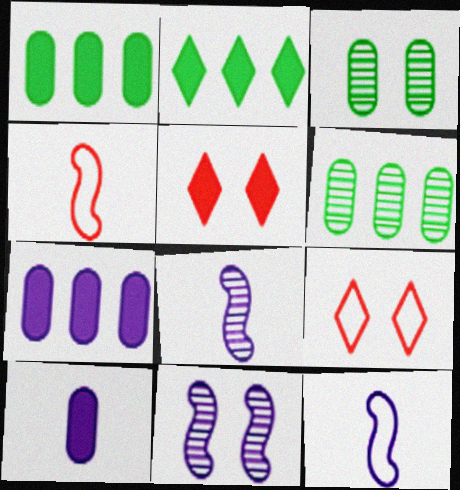[[1, 8, 9], 
[5, 6, 12]]